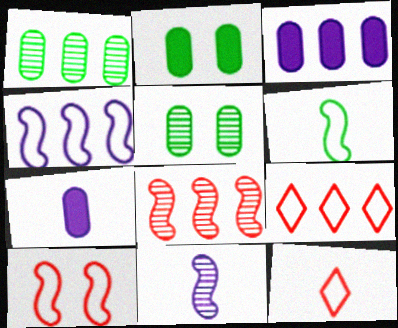[[2, 9, 11], 
[4, 6, 10]]